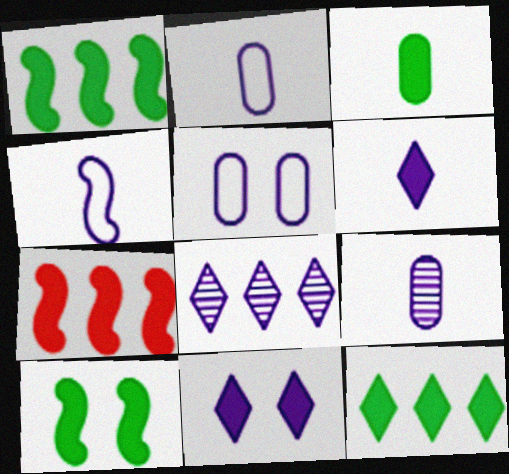[[3, 7, 11], 
[3, 10, 12], 
[4, 6, 9]]